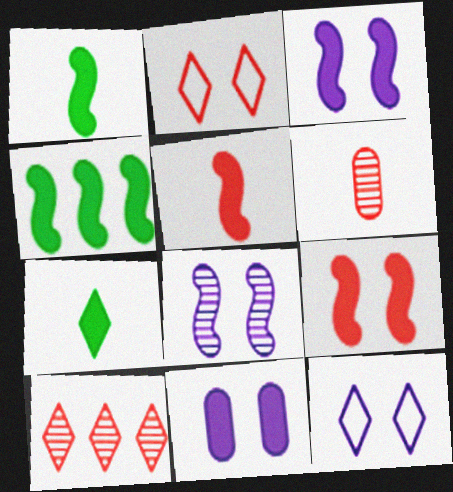[[3, 4, 5], 
[4, 6, 12], 
[7, 10, 12], 
[8, 11, 12]]